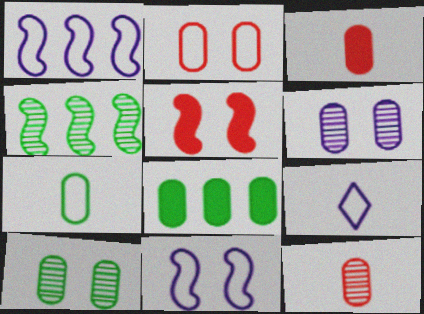[[7, 8, 10]]